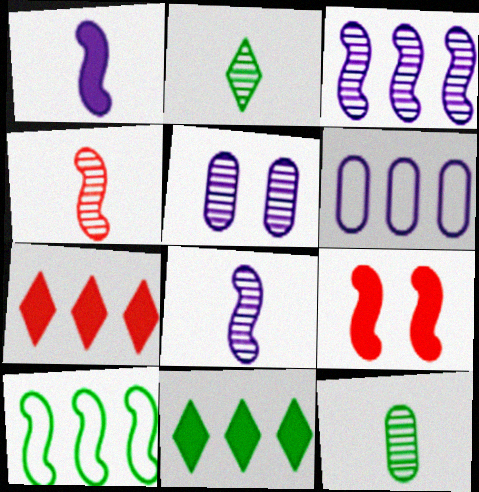[[2, 6, 9], 
[8, 9, 10]]